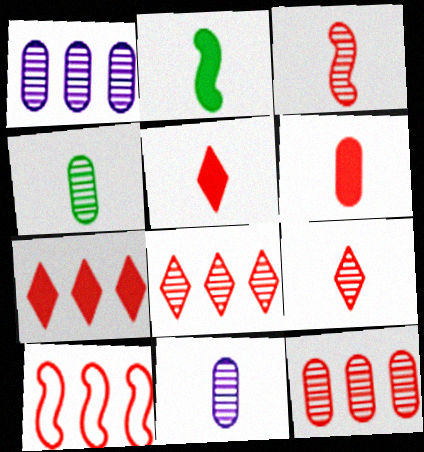[[7, 10, 12]]